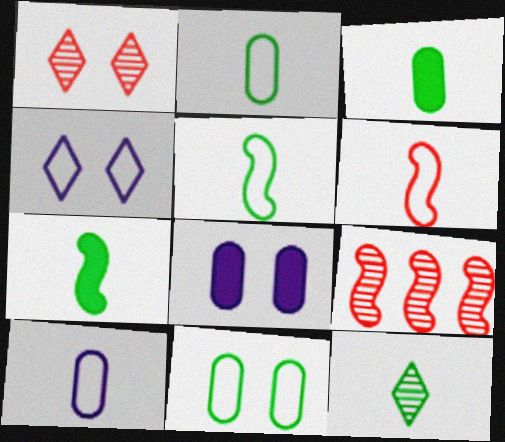[[2, 7, 12], 
[3, 4, 9], 
[3, 5, 12]]